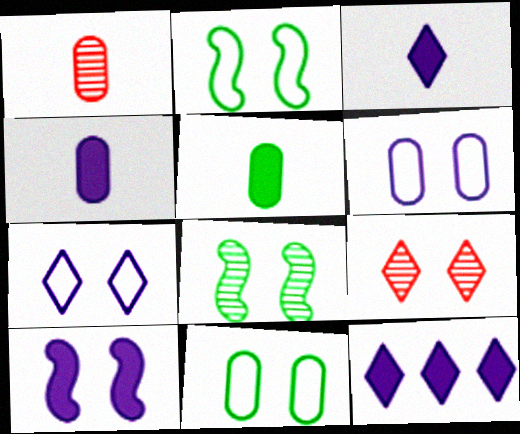[[1, 2, 12], 
[4, 10, 12], 
[9, 10, 11]]